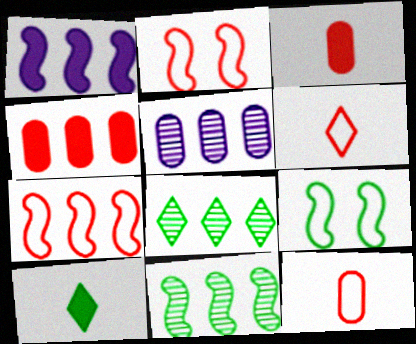[[1, 7, 11], 
[2, 5, 10]]